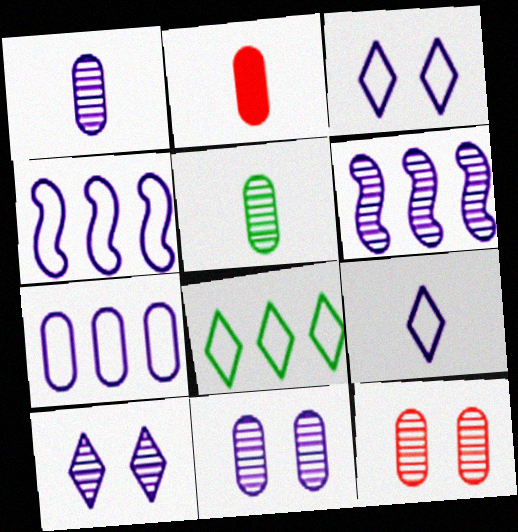[[1, 6, 10]]